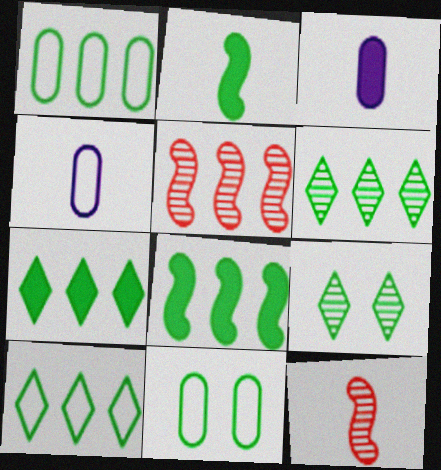[[1, 2, 9], 
[1, 6, 8], 
[2, 6, 11], 
[6, 7, 10]]